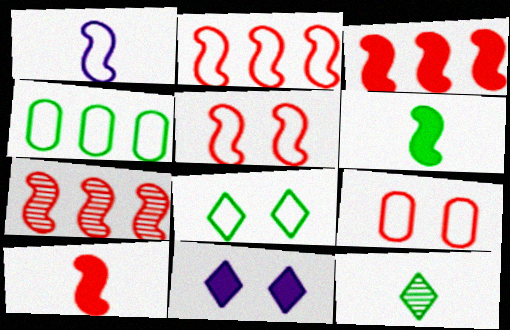[[2, 3, 7], 
[5, 7, 10]]